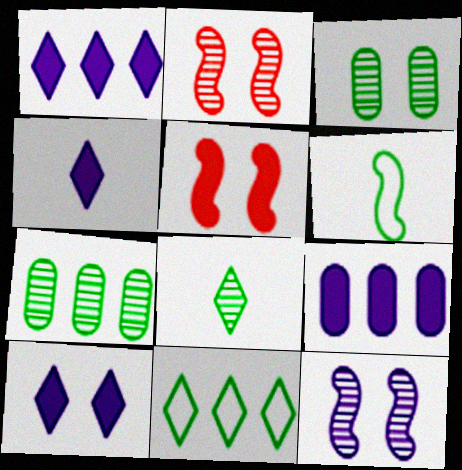[[1, 4, 10]]